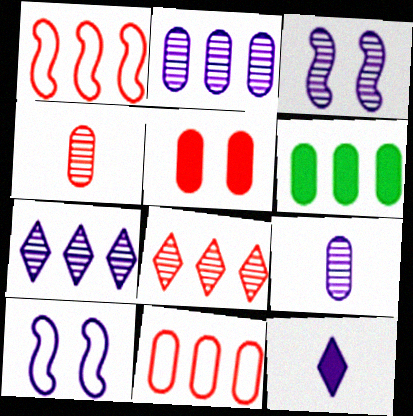[[1, 6, 7], 
[2, 6, 11], 
[2, 10, 12], 
[3, 7, 9], 
[4, 5, 11]]